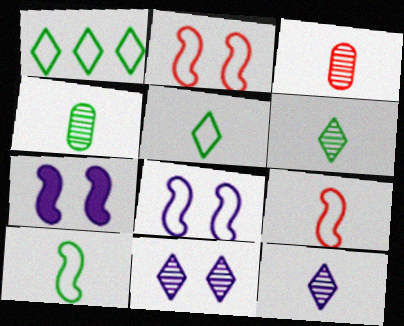[[1, 3, 7]]